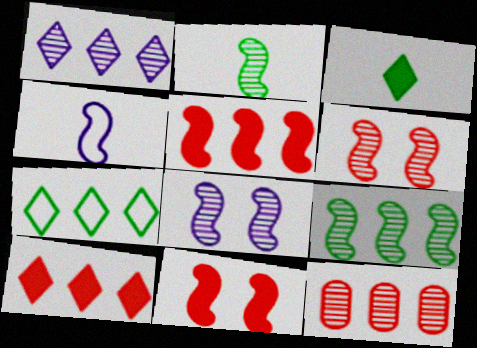[[1, 7, 10], 
[1, 9, 12], 
[4, 9, 11]]